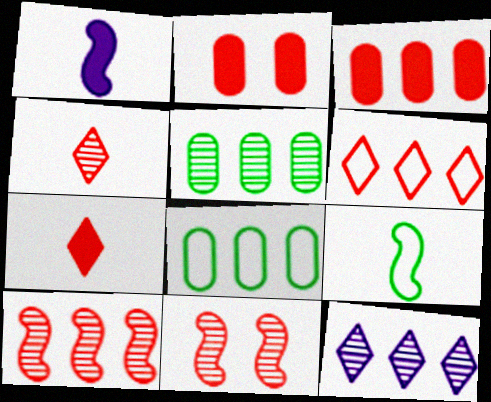[[2, 9, 12], 
[3, 6, 10], 
[5, 10, 12]]